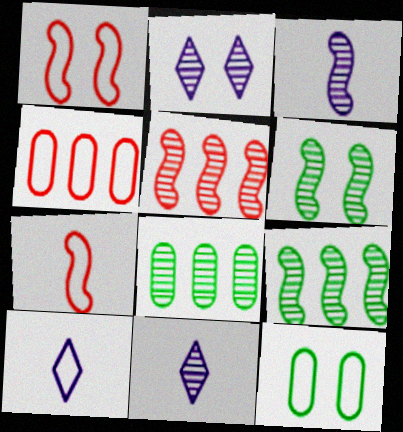[[3, 5, 6]]